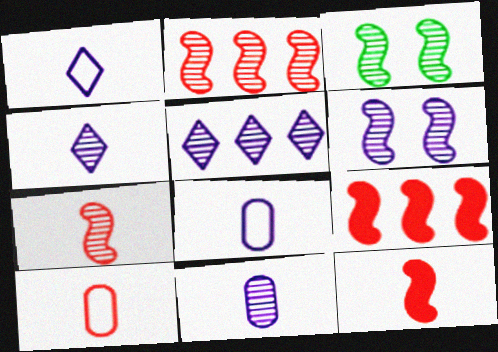[[5, 6, 11]]